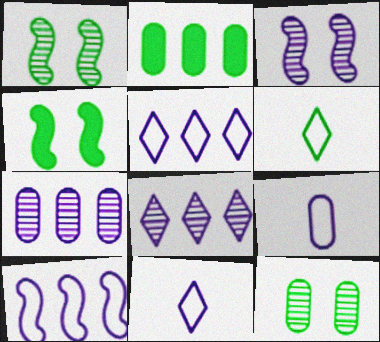[[1, 2, 6]]